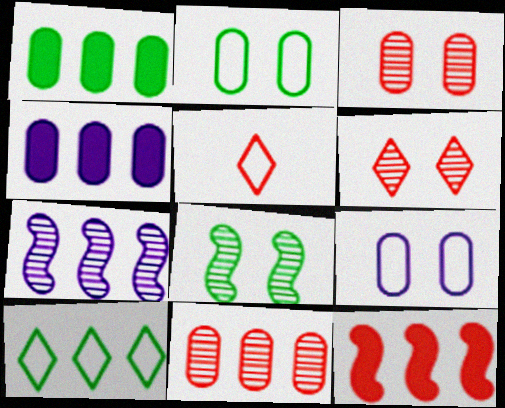[[3, 5, 12], 
[4, 5, 8]]